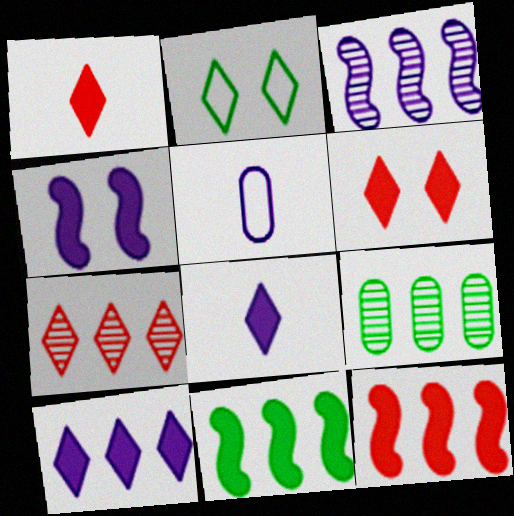[[2, 7, 8], 
[3, 7, 9]]